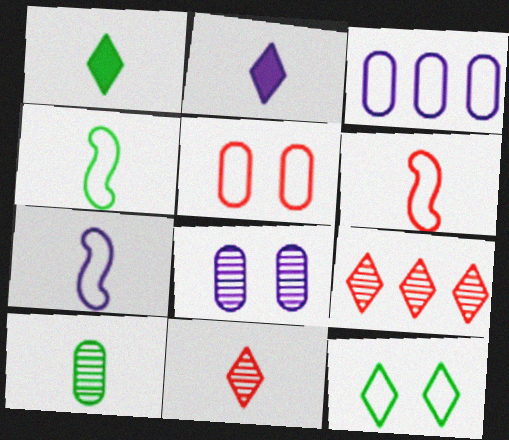[[1, 4, 10], 
[2, 6, 10], 
[2, 9, 12], 
[3, 6, 12], 
[4, 6, 7]]